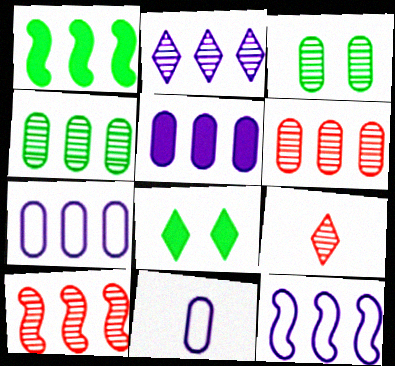[[1, 10, 12], 
[2, 4, 10], 
[2, 5, 12], 
[8, 10, 11]]